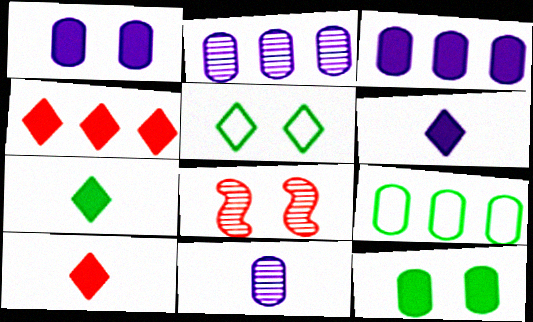[[1, 5, 8], 
[6, 7, 10], 
[6, 8, 9]]